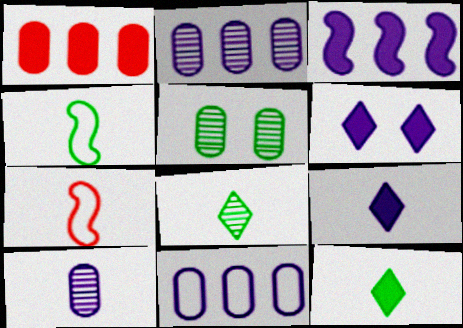[[7, 10, 12]]